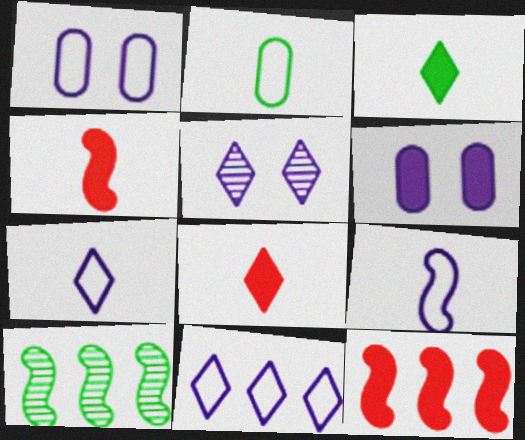[[1, 8, 10], 
[1, 9, 11], 
[2, 5, 12], 
[3, 6, 12]]